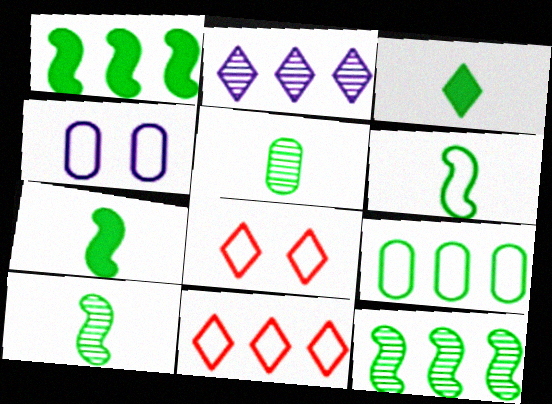[[2, 3, 8], 
[3, 5, 6], 
[4, 6, 11], 
[6, 7, 10]]